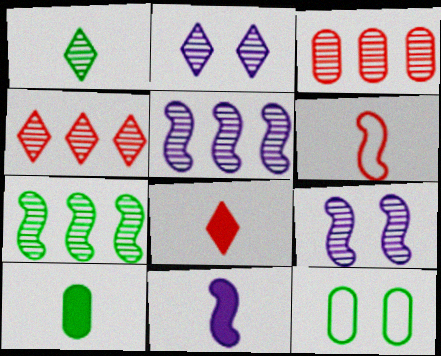[[1, 2, 4], 
[1, 3, 9], 
[4, 11, 12], 
[5, 8, 12], 
[8, 10, 11]]